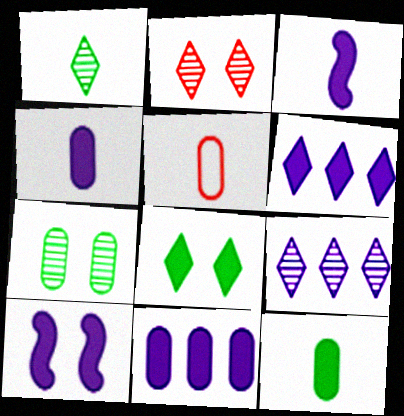[[1, 2, 9], 
[1, 3, 5], 
[4, 6, 10], 
[5, 7, 11]]